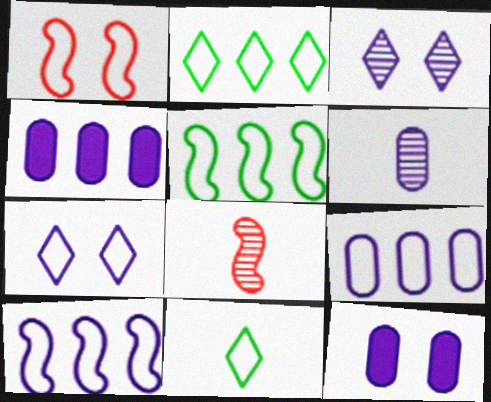[[1, 9, 11], 
[2, 8, 12], 
[6, 9, 12]]